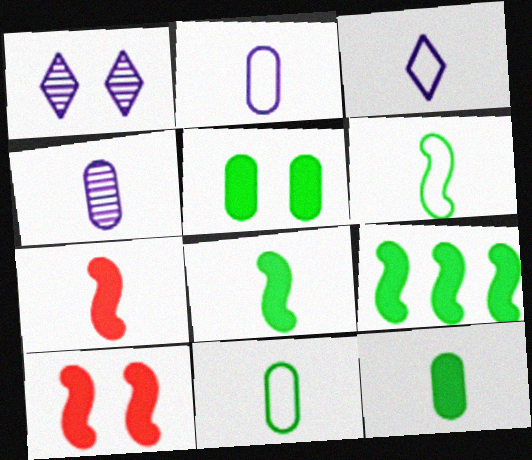[]